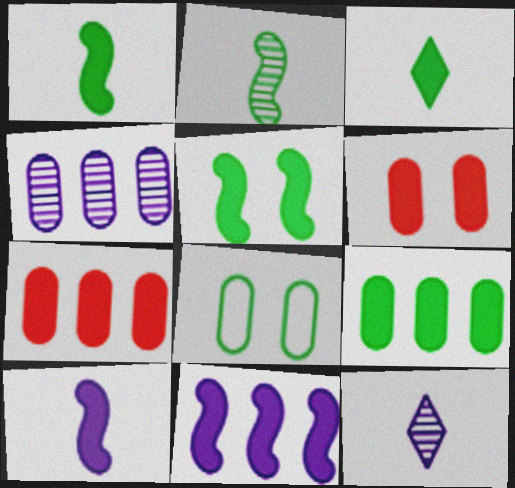[[3, 5, 9], 
[3, 6, 11]]